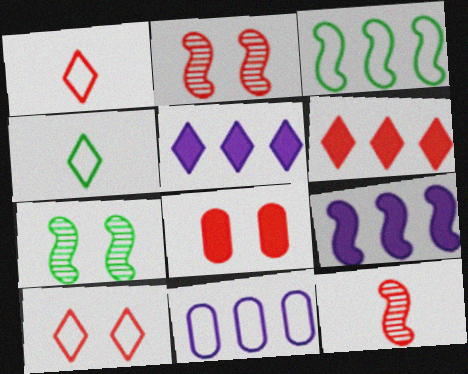[[2, 8, 10]]